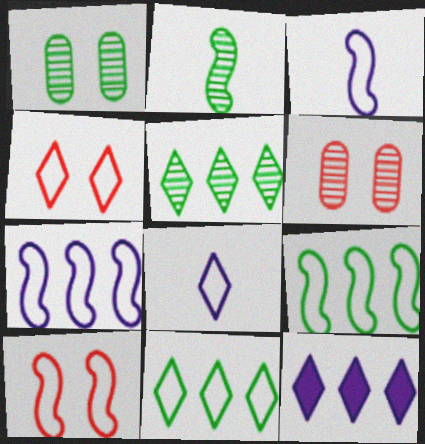[[1, 2, 5], 
[3, 9, 10], 
[4, 8, 11]]